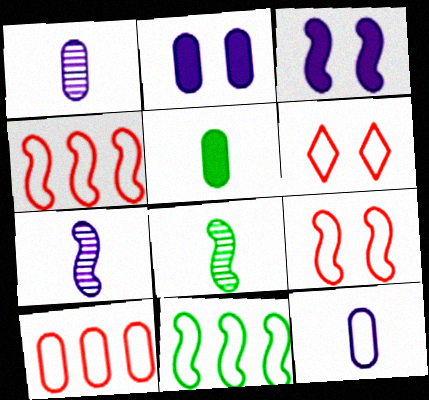[[3, 4, 8], 
[6, 11, 12]]